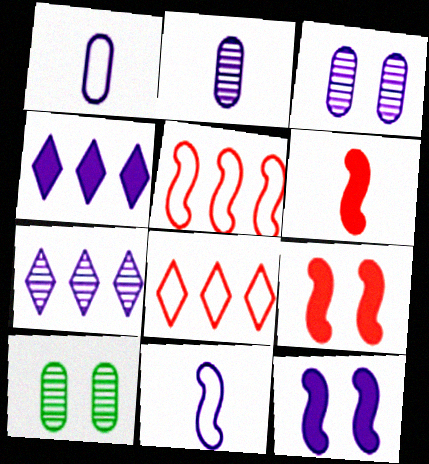[[1, 7, 12], 
[3, 4, 11]]